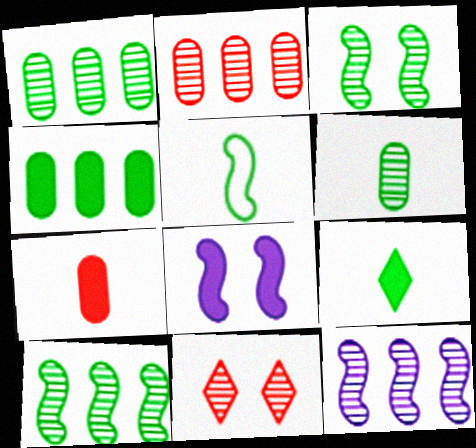[[5, 6, 9], 
[6, 11, 12]]